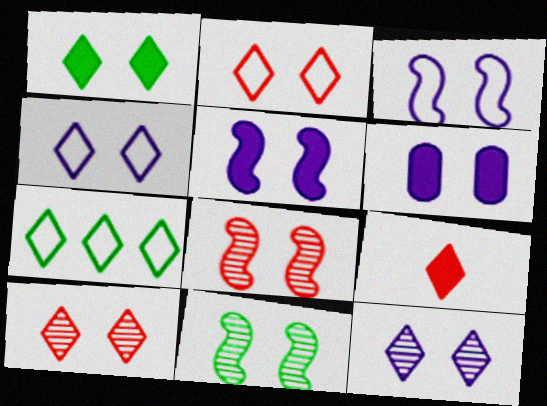[[1, 2, 12], 
[1, 4, 10], 
[2, 6, 11], 
[3, 6, 12], 
[7, 9, 12]]